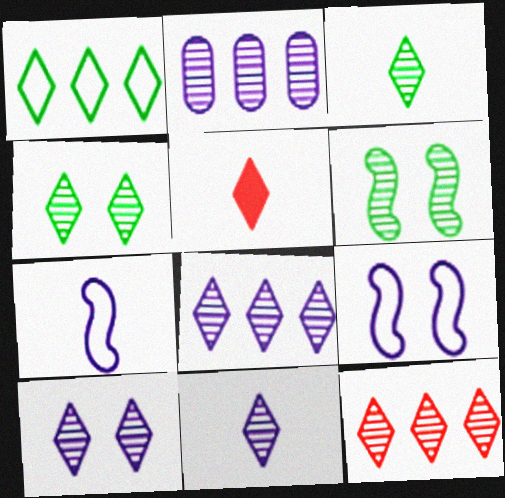[[1, 5, 10], 
[3, 10, 12], 
[4, 11, 12], 
[8, 10, 11]]